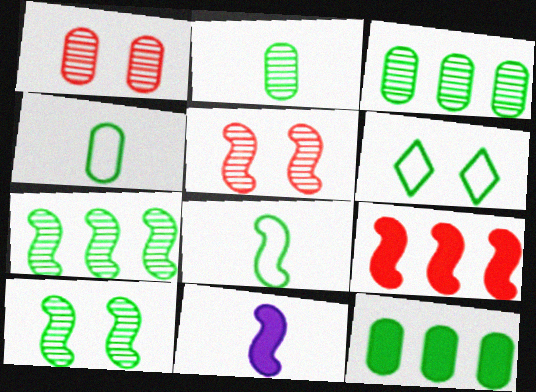[]